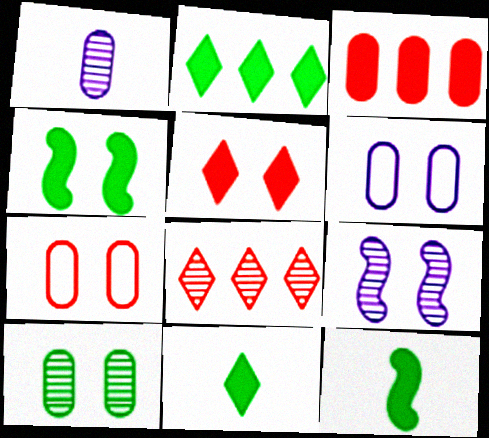[[6, 8, 12]]